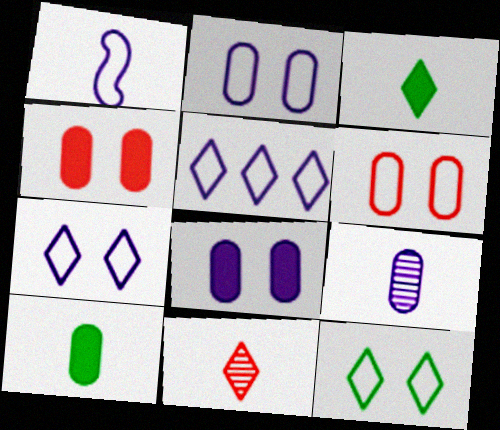[[1, 2, 5], 
[1, 10, 11]]